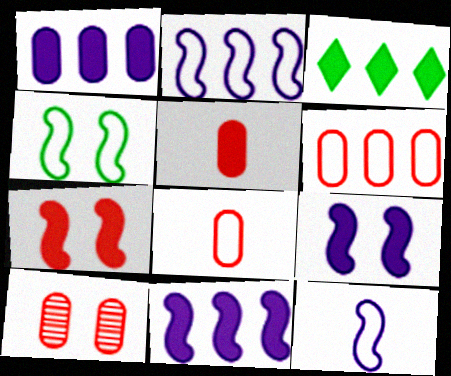[[3, 5, 9], 
[3, 10, 12], 
[5, 6, 10]]